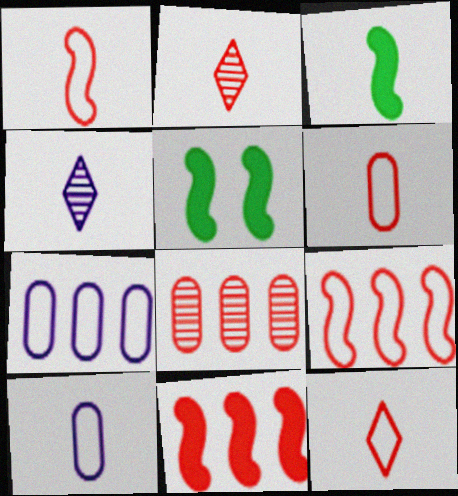[[1, 6, 12], 
[2, 3, 10], 
[2, 5, 7], 
[3, 4, 6]]